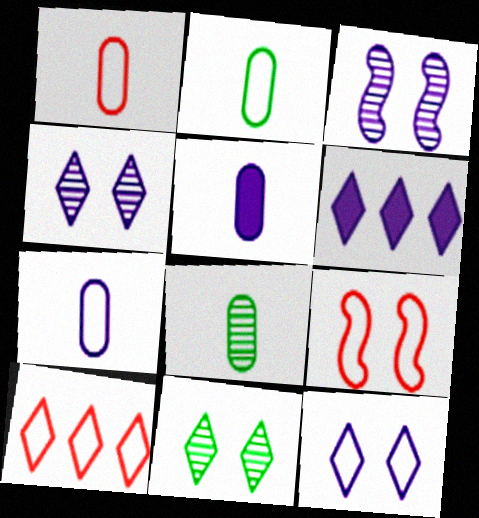[[1, 2, 7], 
[1, 5, 8], 
[1, 9, 10], 
[3, 6, 7], 
[6, 8, 9]]